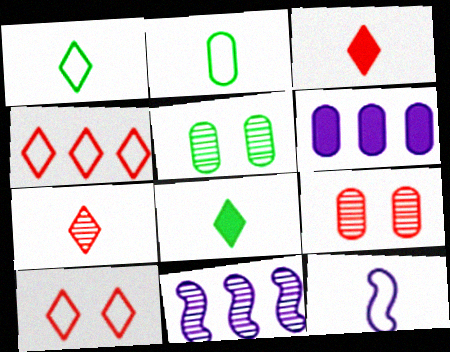[[2, 6, 9], 
[5, 7, 11]]